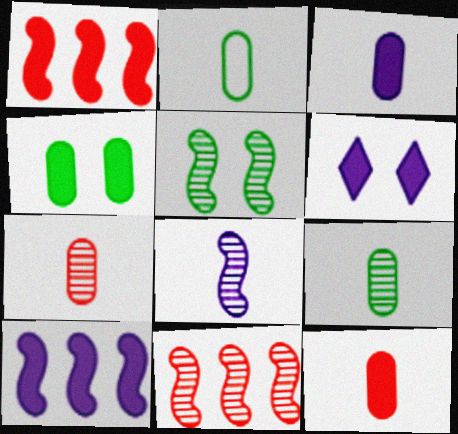[[2, 3, 7], 
[2, 6, 11], 
[3, 6, 10], 
[5, 8, 11]]